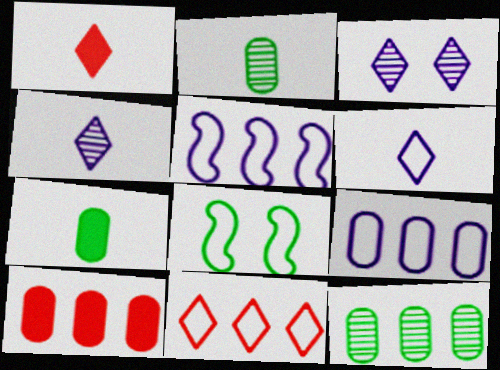[[4, 8, 10], 
[9, 10, 12]]